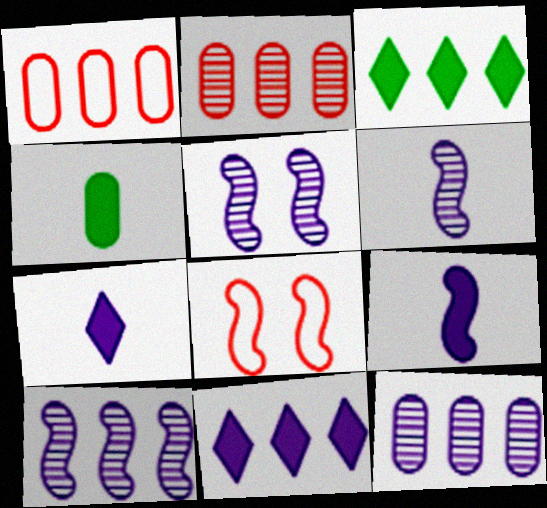[[1, 3, 10], 
[5, 6, 10]]